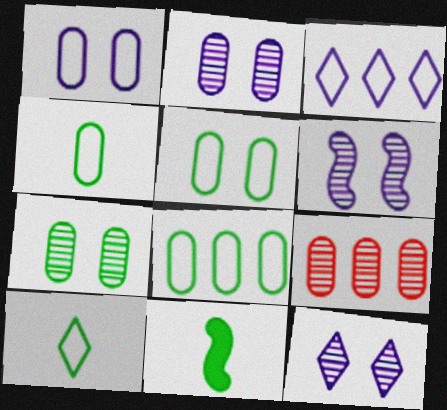[[2, 6, 12], 
[4, 5, 8]]